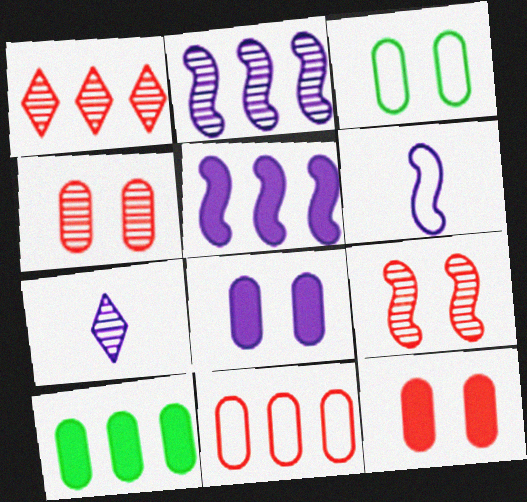[[3, 4, 8]]